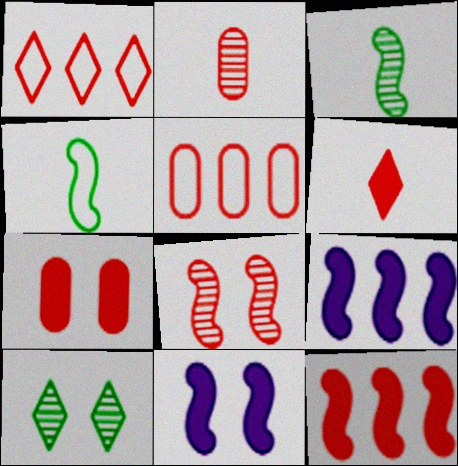[[2, 5, 7], 
[4, 8, 9], 
[5, 6, 8], 
[6, 7, 12]]